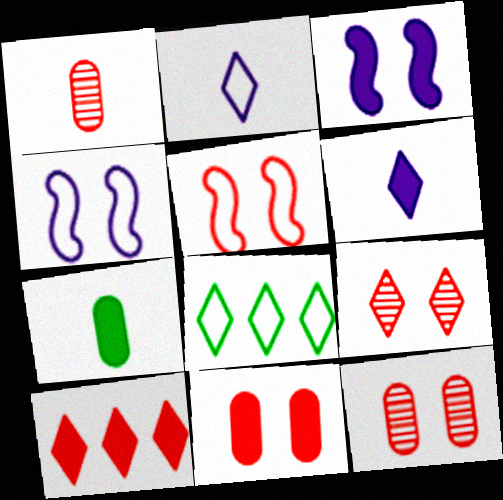[[1, 3, 8], 
[1, 5, 10], 
[3, 7, 10], 
[5, 9, 11], 
[6, 8, 9]]